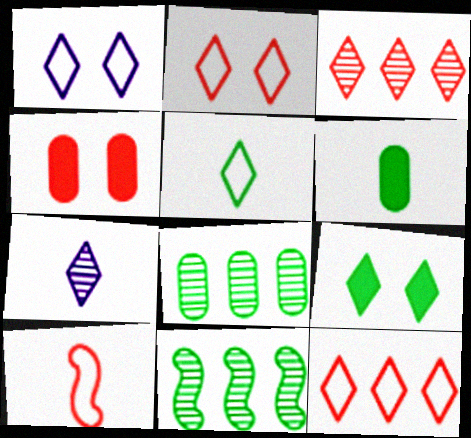[[1, 5, 12], 
[3, 4, 10], 
[6, 7, 10], 
[7, 9, 12]]